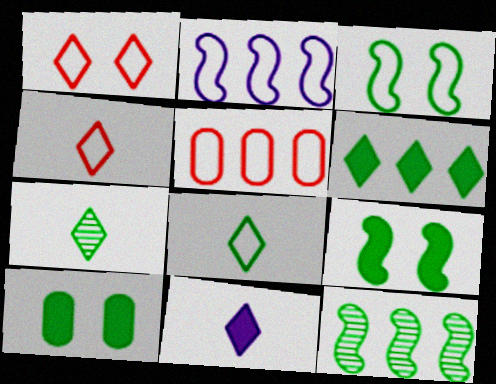[[4, 7, 11], 
[8, 10, 12]]